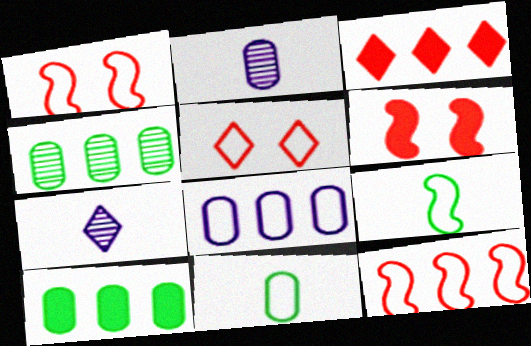[[1, 7, 10], 
[5, 8, 9]]